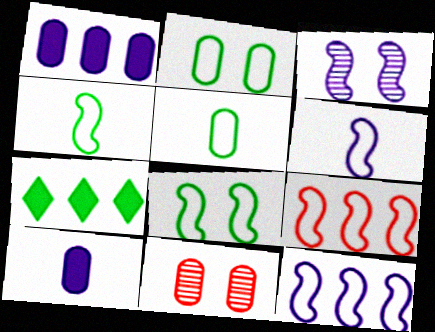[[1, 5, 11], 
[6, 7, 11], 
[6, 8, 9]]